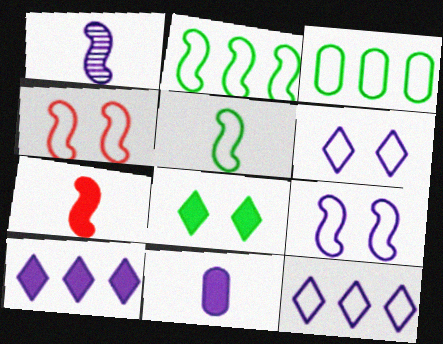[[1, 5, 7]]